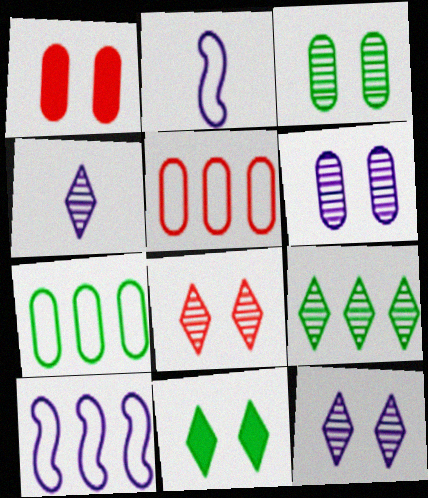[[1, 2, 9], 
[4, 8, 9]]